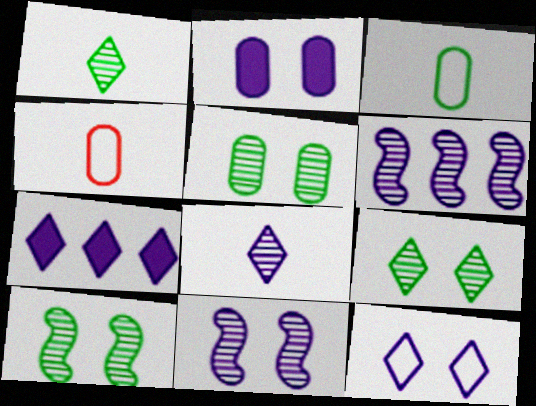[[2, 11, 12], 
[4, 7, 10], 
[5, 9, 10], 
[7, 8, 12]]